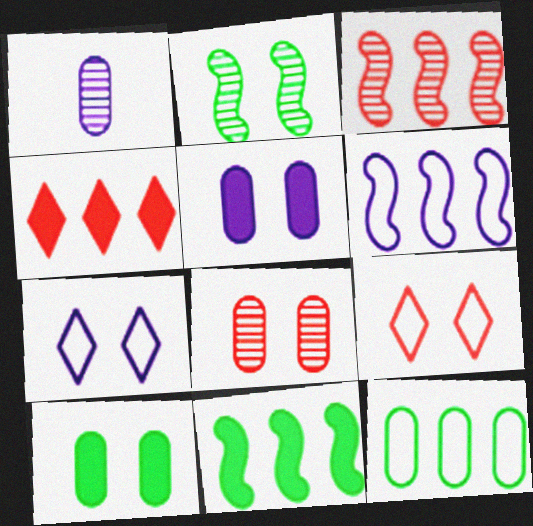[[1, 9, 11], 
[2, 5, 9], 
[3, 6, 11]]